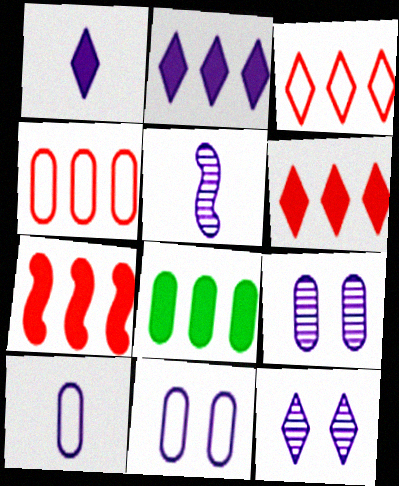[[1, 5, 10], 
[2, 5, 11], 
[2, 7, 8]]